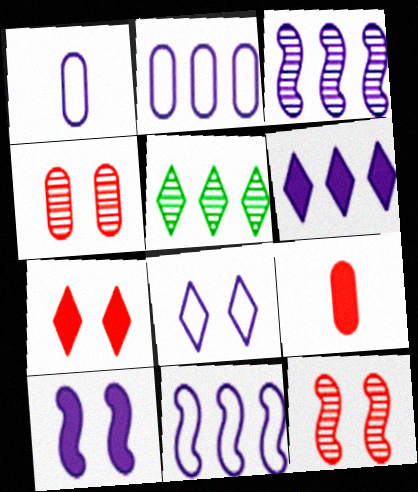[[1, 8, 11], 
[2, 3, 6]]